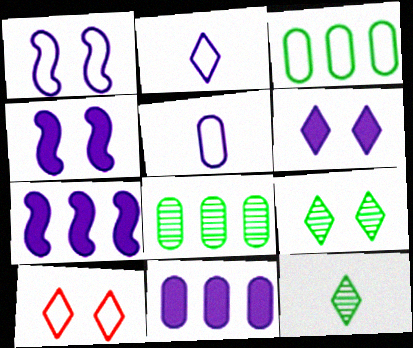[[6, 9, 10]]